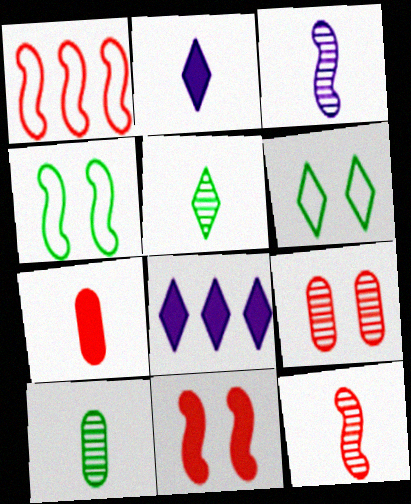[[1, 11, 12]]